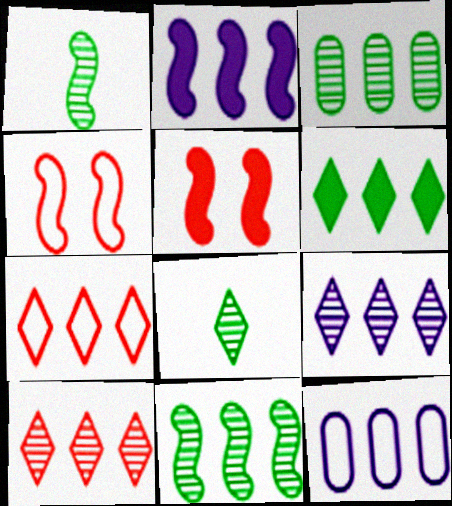[[1, 2, 4], 
[2, 3, 7], 
[2, 9, 12], 
[5, 8, 12], 
[6, 7, 9]]